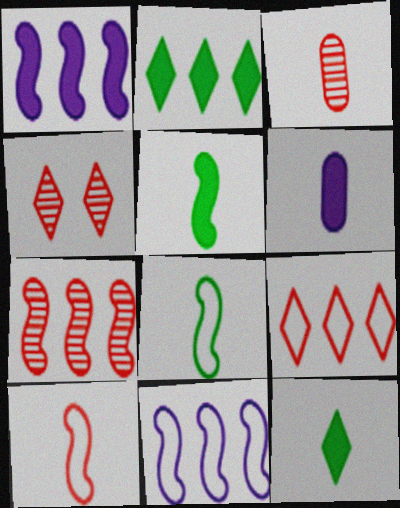[[3, 4, 7]]